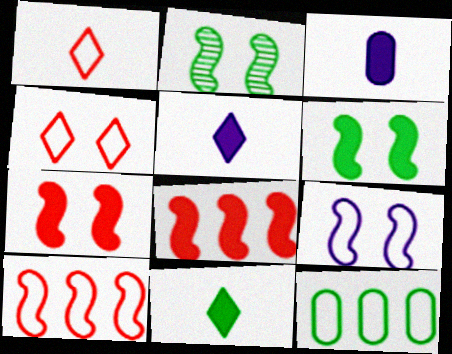[[1, 9, 12], 
[2, 7, 9], 
[2, 11, 12]]